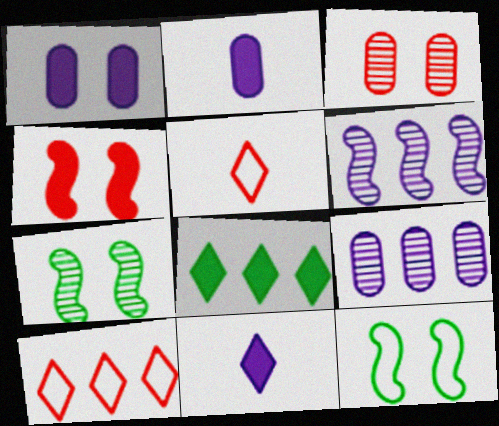[[2, 4, 8], 
[2, 7, 10]]